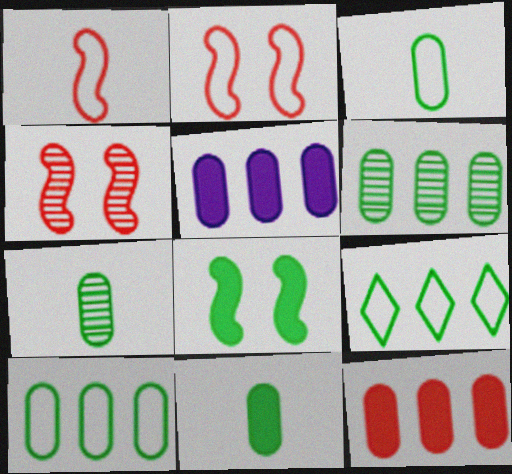[[3, 7, 11], 
[7, 8, 9]]